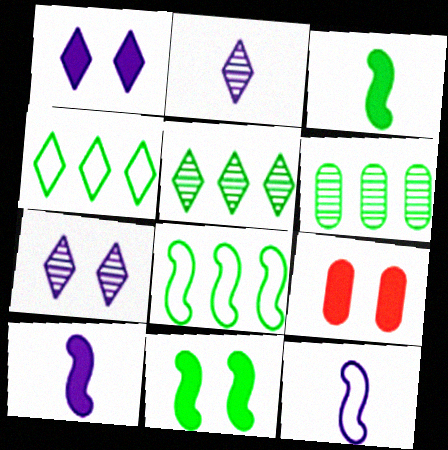[[1, 9, 11], 
[2, 8, 9], 
[5, 9, 12]]